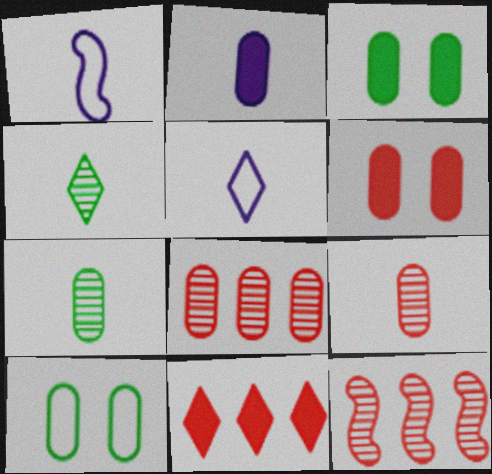[[2, 8, 10], 
[3, 5, 12]]